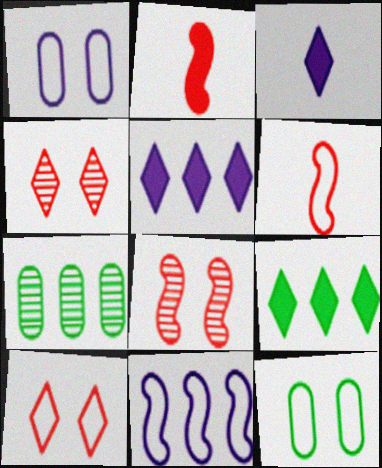[]